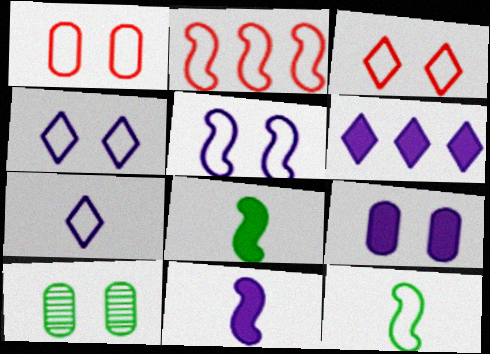[[1, 9, 10], 
[2, 5, 12], 
[6, 9, 11]]